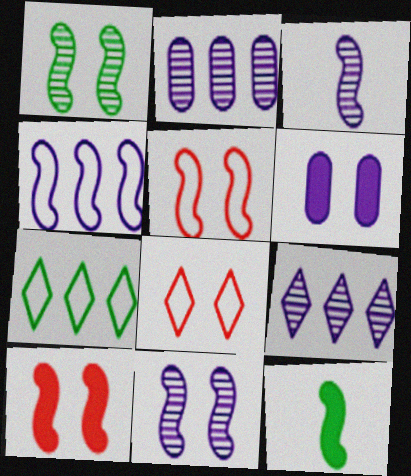[[1, 6, 8], 
[2, 8, 12]]